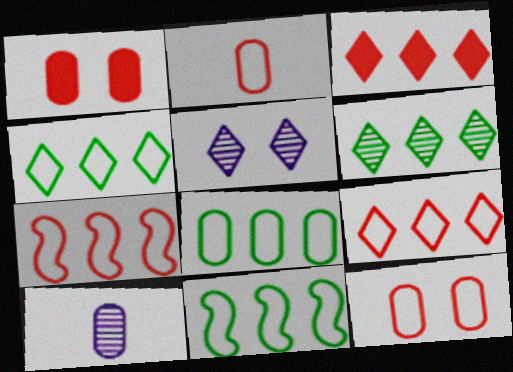[[1, 8, 10], 
[4, 8, 11]]